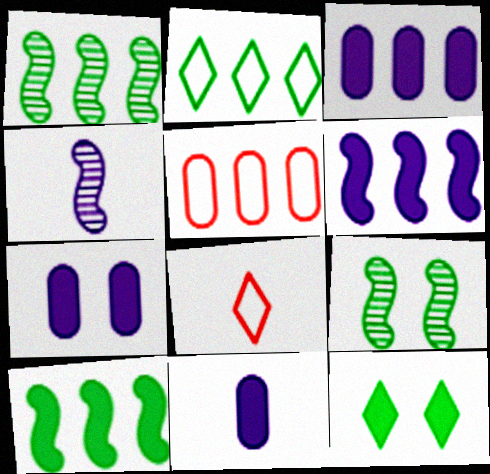[[1, 7, 8], 
[3, 7, 11], 
[3, 8, 9], 
[4, 5, 12]]